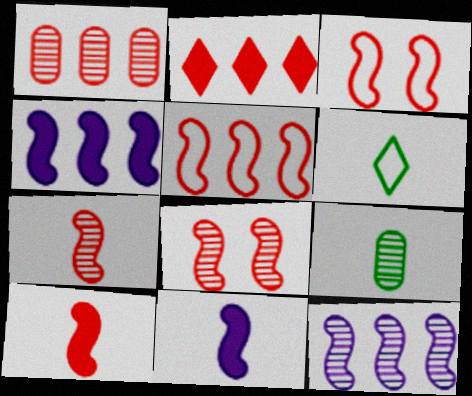[[1, 2, 5], 
[5, 8, 10]]